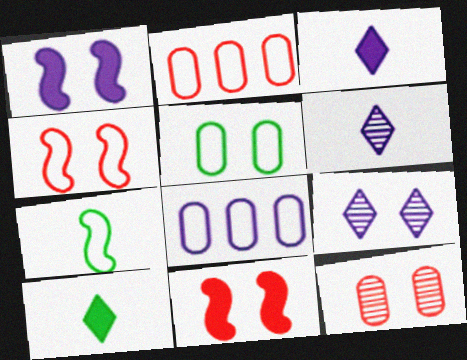[[1, 6, 8], 
[5, 9, 11]]